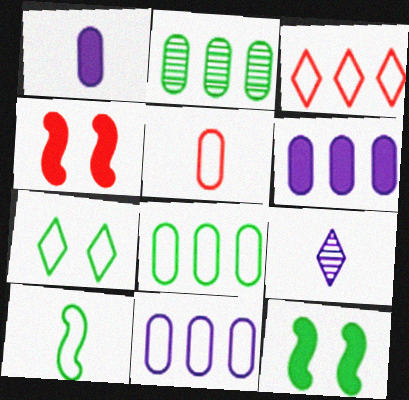[[4, 8, 9], 
[7, 8, 10]]